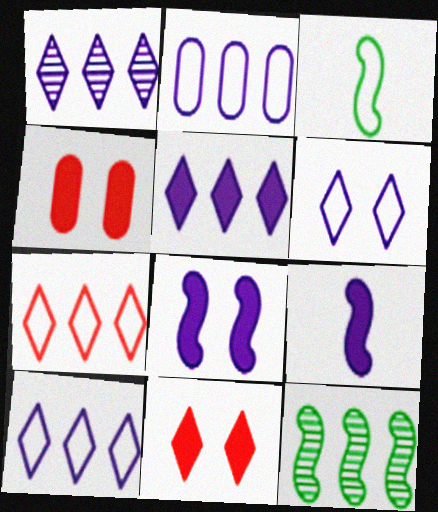[[1, 3, 4], 
[1, 5, 10]]